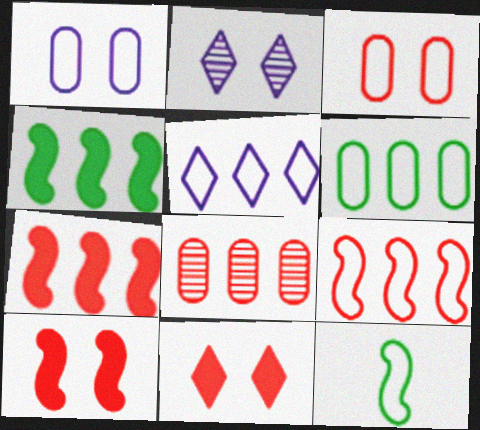[[3, 5, 12], 
[4, 5, 8], 
[5, 6, 9]]